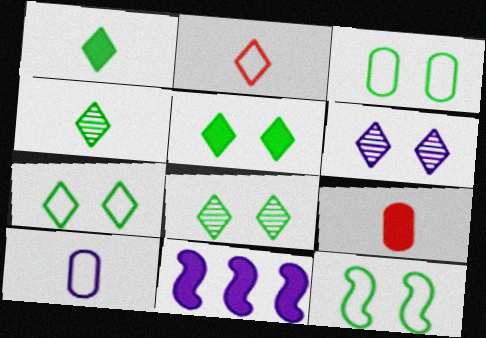[[3, 7, 12], 
[5, 7, 8], 
[5, 9, 11], 
[6, 10, 11]]